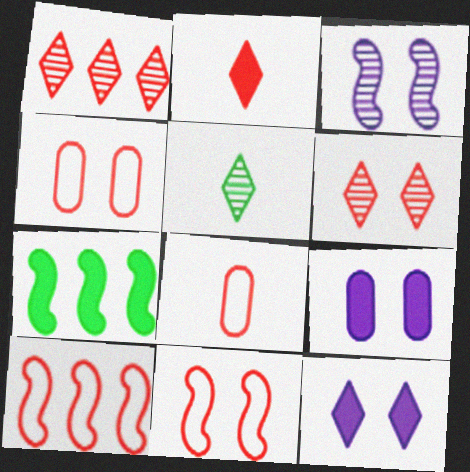[[2, 7, 9], 
[5, 9, 10]]